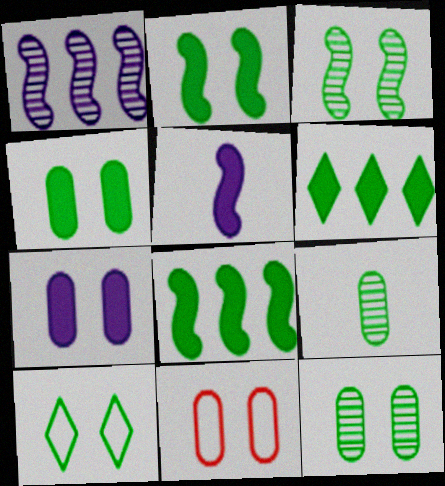[[2, 10, 12], 
[3, 4, 10], 
[7, 11, 12], 
[8, 9, 10]]